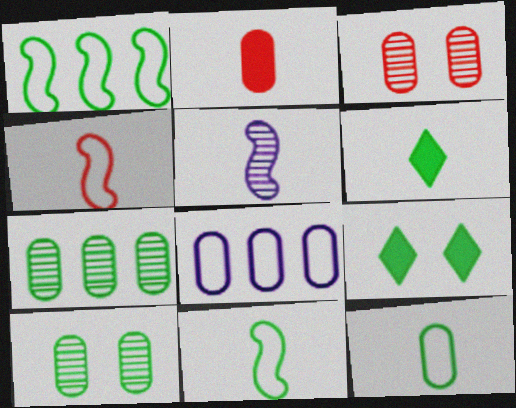[[1, 6, 10], 
[2, 8, 10], 
[7, 9, 11]]